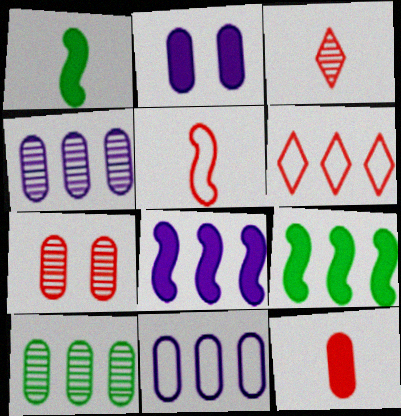[[3, 5, 12], 
[4, 6, 9], 
[6, 8, 10]]